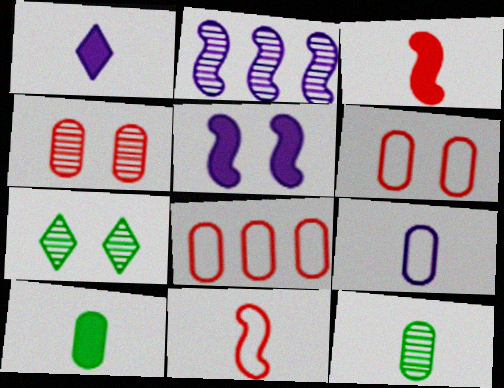[[1, 3, 10], 
[1, 11, 12], 
[5, 6, 7]]